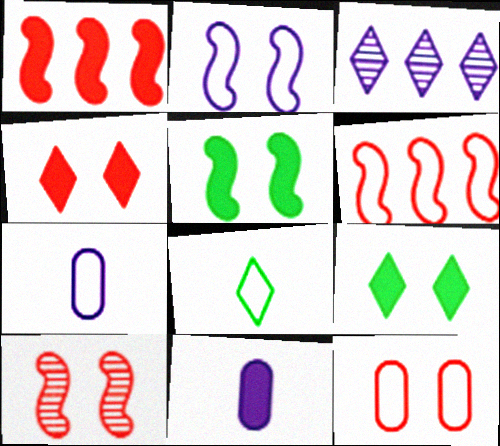[[1, 9, 11], 
[2, 3, 11], 
[2, 5, 10], 
[3, 4, 8], 
[4, 10, 12]]